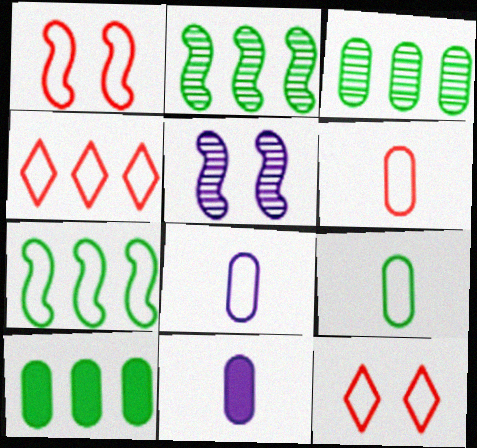[[1, 4, 6], 
[2, 11, 12], 
[6, 8, 9], 
[7, 8, 12]]